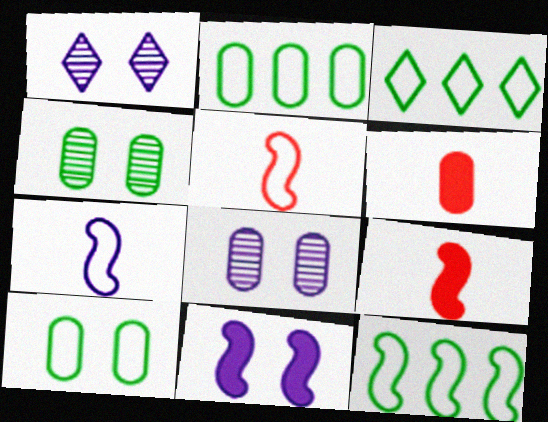[[1, 2, 9], 
[1, 6, 12], 
[2, 3, 12], 
[2, 6, 8], 
[3, 8, 9]]